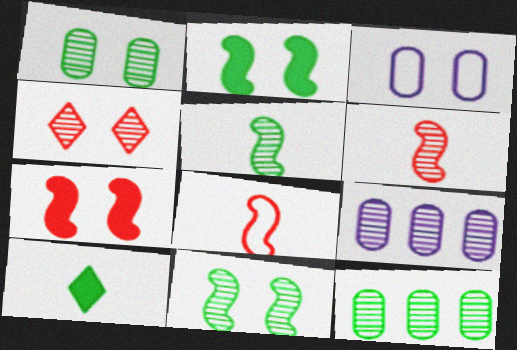[[2, 3, 4], 
[4, 5, 9]]